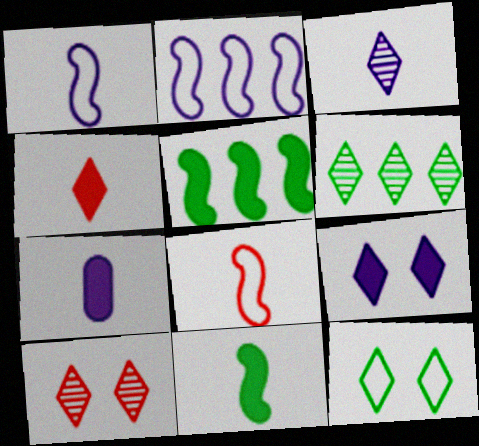[[1, 3, 7], 
[3, 6, 10], 
[4, 7, 11], 
[9, 10, 12]]